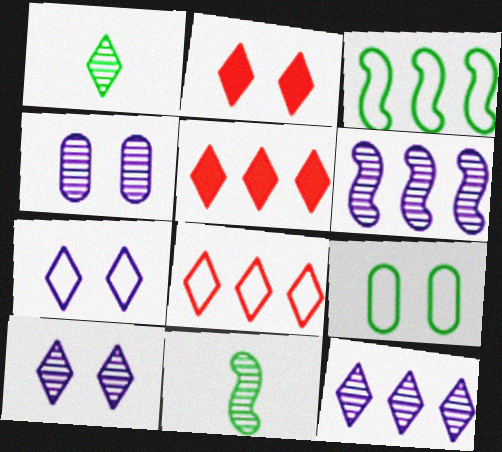[[1, 5, 7]]